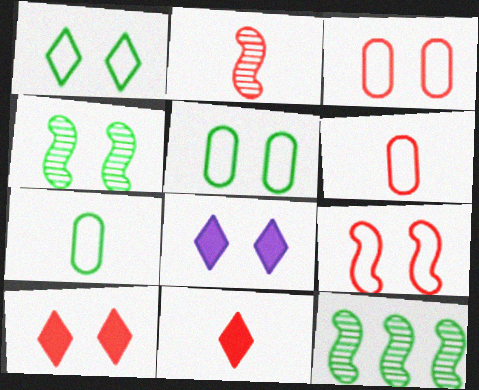[[2, 6, 11], 
[3, 4, 8], 
[6, 8, 12]]